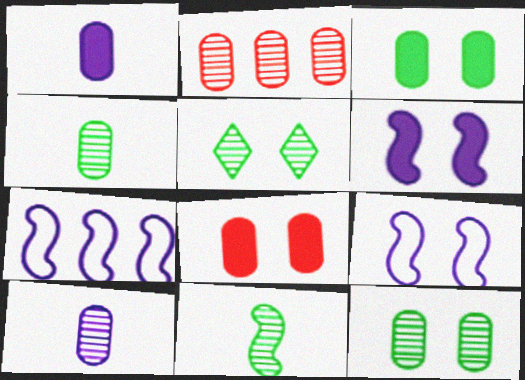[[2, 10, 12], 
[5, 8, 9]]